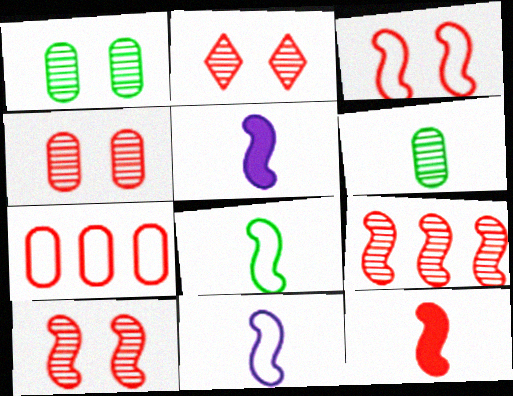[[2, 4, 10], 
[2, 7, 12], 
[3, 9, 12]]